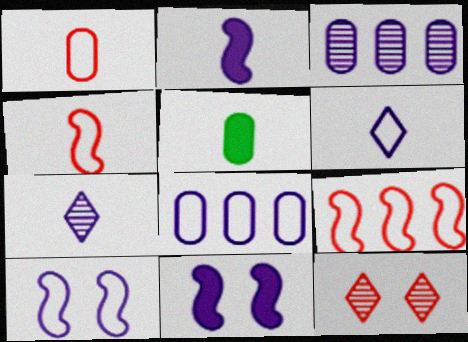[[3, 6, 11], 
[4, 5, 7], 
[6, 8, 10], 
[7, 8, 11]]